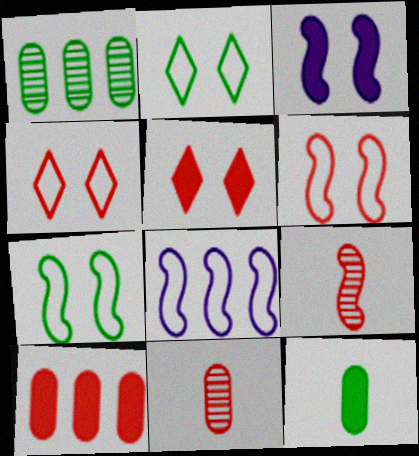[[4, 9, 10]]